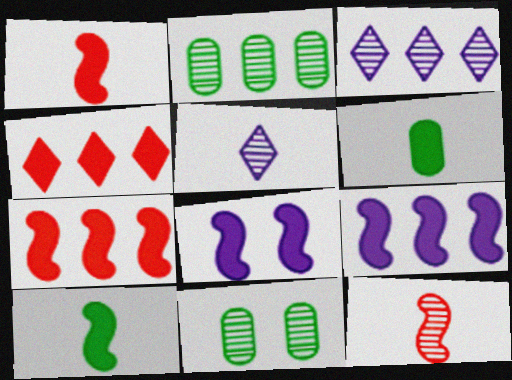[[3, 11, 12], 
[4, 6, 8], 
[7, 8, 10]]